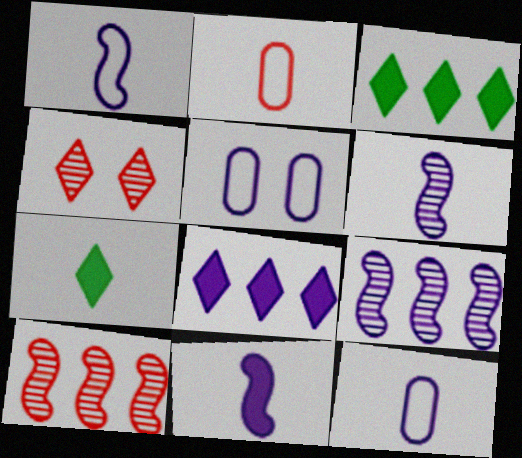[[1, 6, 11], 
[2, 6, 7], 
[5, 6, 8], 
[5, 7, 10]]